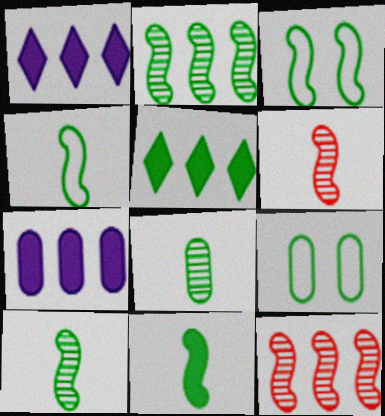[[1, 6, 9], 
[2, 3, 11], 
[3, 5, 8], 
[4, 10, 11], 
[5, 9, 10]]